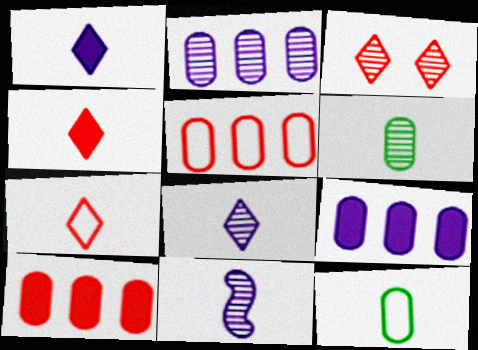[[4, 11, 12]]